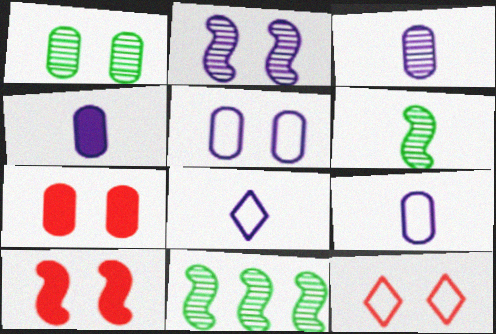[[1, 5, 7], 
[3, 4, 9], 
[4, 11, 12], 
[7, 8, 11]]